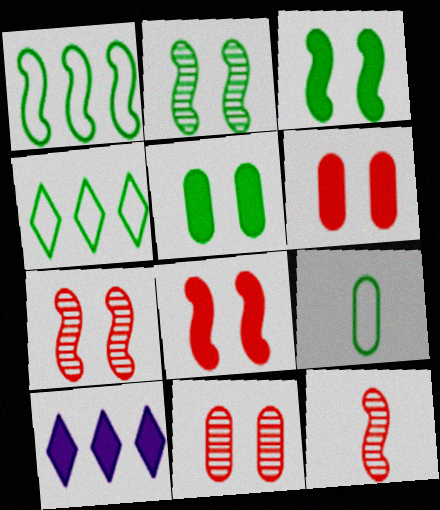[[7, 9, 10]]